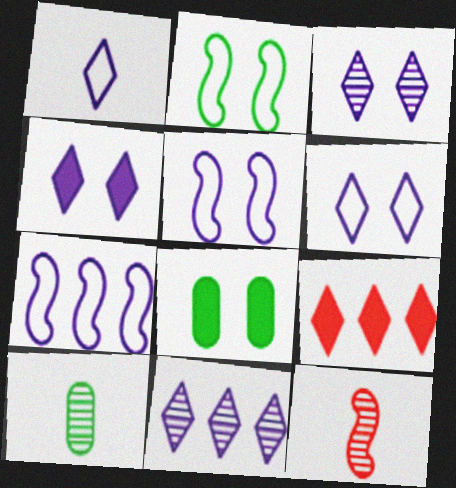[[1, 4, 11], 
[3, 4, 6], 
[5, 9, 10]]